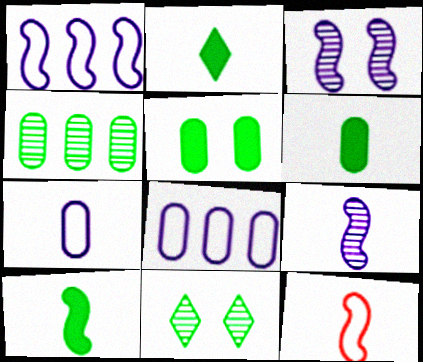[[2, 6, 10], 
[9, 10, 12]]